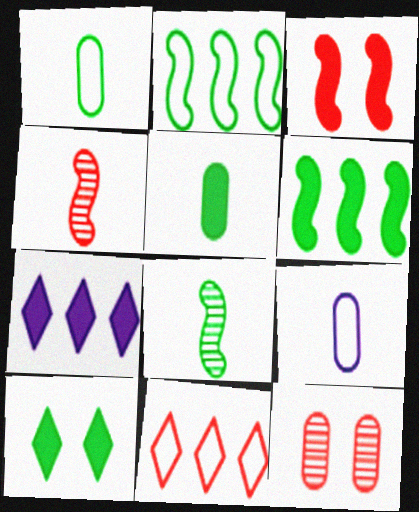[[3, 5, 7], 
[5, 6, 10]]